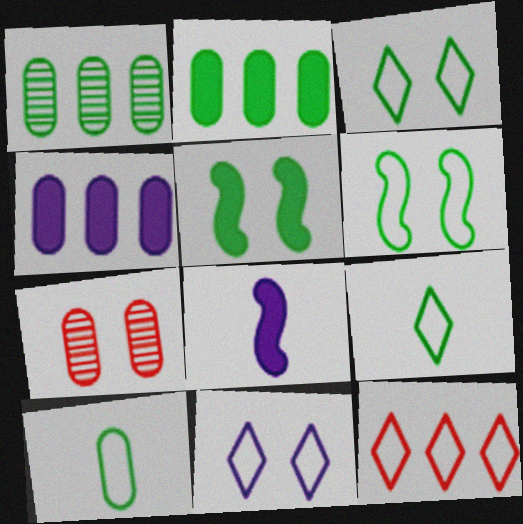[[1, 5, 9], 
[4, 7, 10], 
[5, 7, 11], 
[9, 11, 12]]